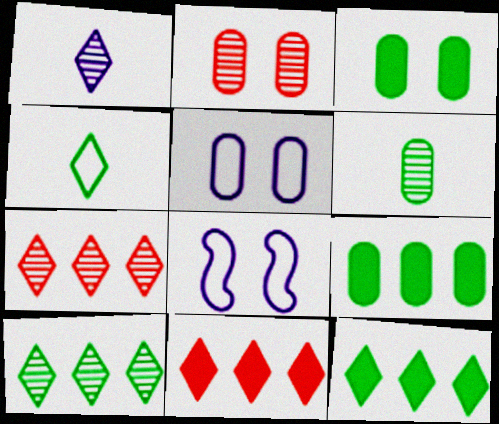[[2, 3, 5], 
[6, 8, 11]]